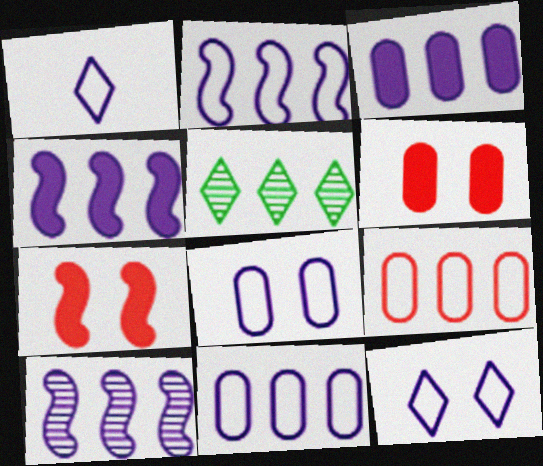[[1, 2, 8], 
[2, 4, 10], 
[4, 5, 9]]